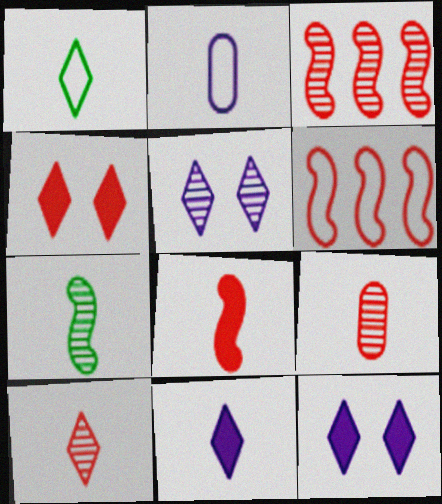[[1, 10, 11], 
[4, 6, 9]]